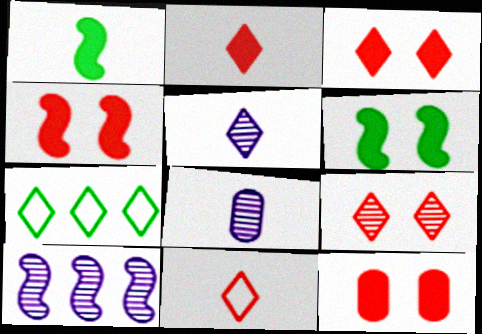[[1, 8, 11], 
[3, 4, 12], 
[3, 5, 7], 
[4, 7, 8]]